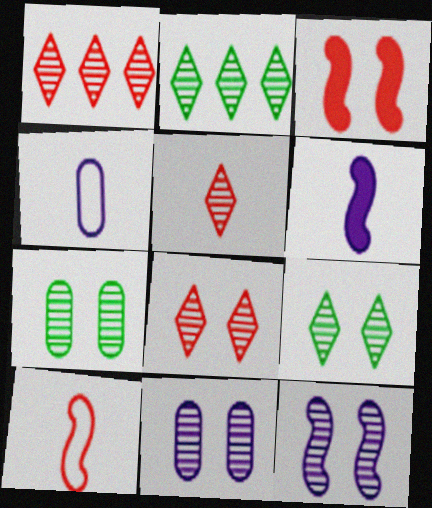[[1, 5, 8], 
[2, 3, 4], 
[7, 8, 12]]